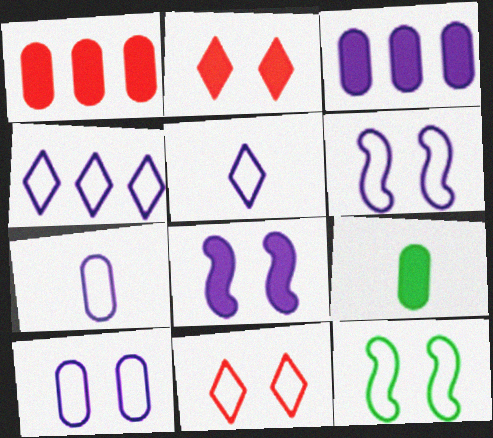[[4, 6, 7], 
[10, 11, 12]]